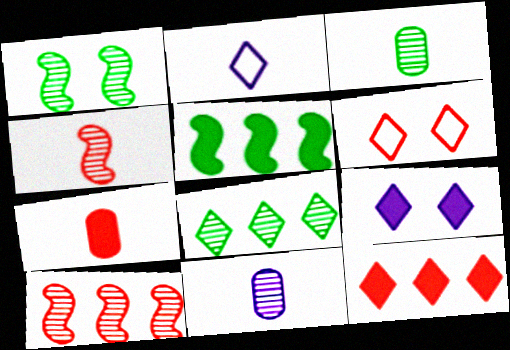[[1, 3, 8], 
[5, 6, 11], 
[5, 7, 9], 
[6, 7, 10]]